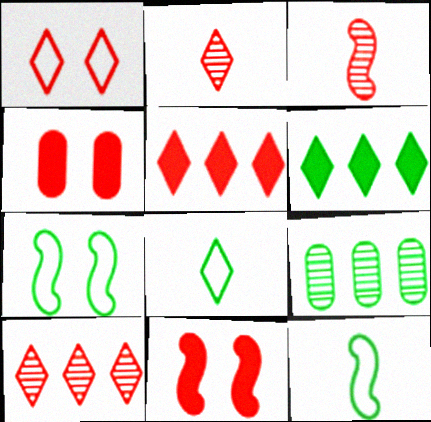[[1, 2, 5]]